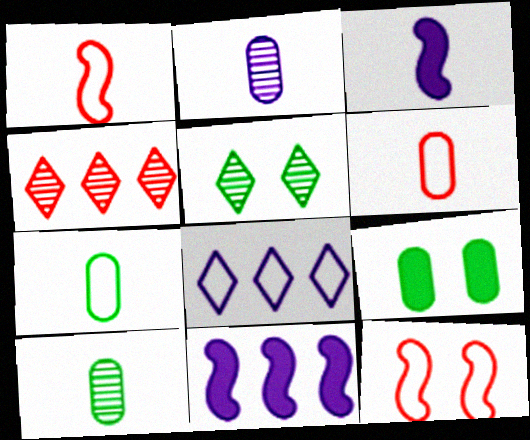[[5, 6, 11], 
[7, 8, 12]]